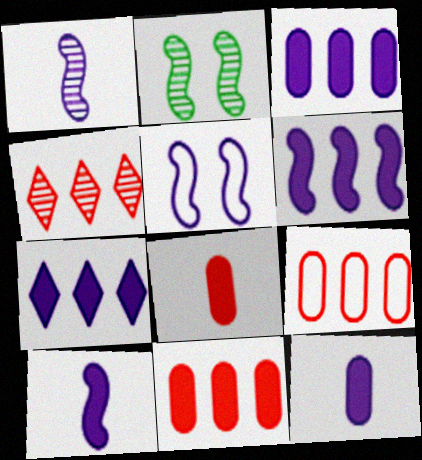[[1, 5, 6], 
[3, 6, 7]]